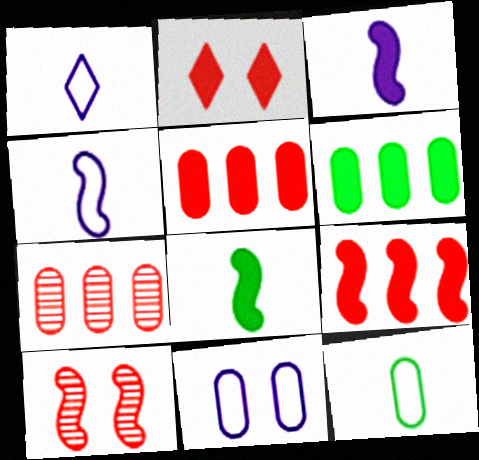[[1, 6, 10], 
[2, 3, 6]]